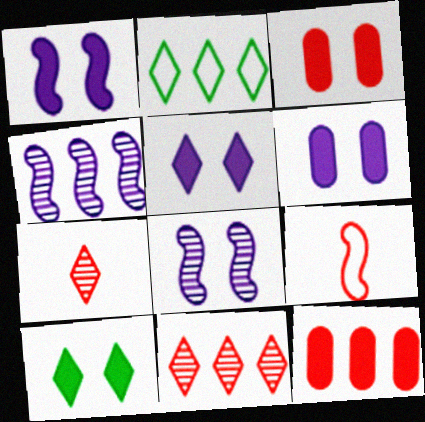[[1, 3, 10], 
[1, 5, 6], 
[2, 4, 12], 
[2, 5, 7], 
[3, 9, 11]]